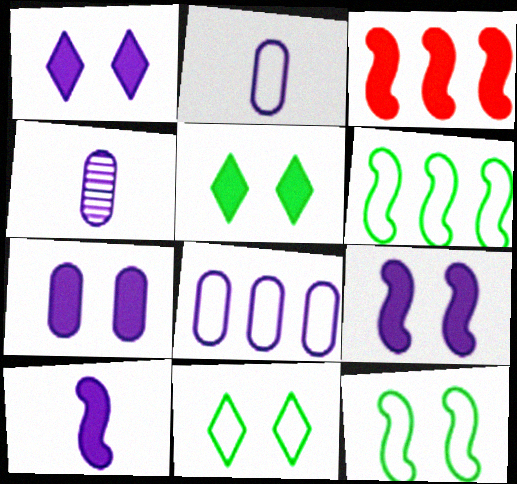[[1, 7, 9], 
[3, 4, 11], 
[4, 7, 8]]